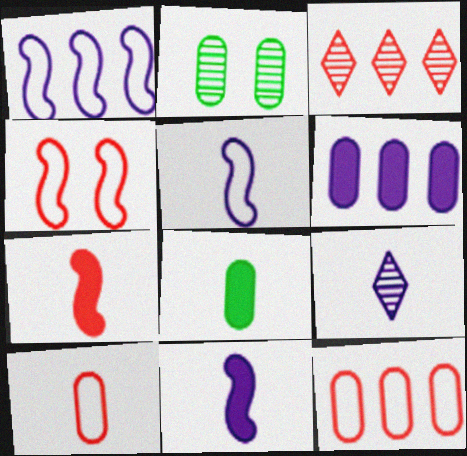[[2, 6, 10]]